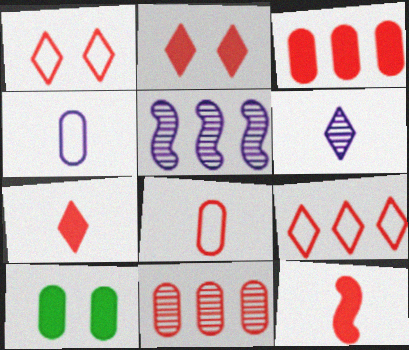[[1, 11, 12], 
[2, 3, 12], 
[4, 10, 11]]